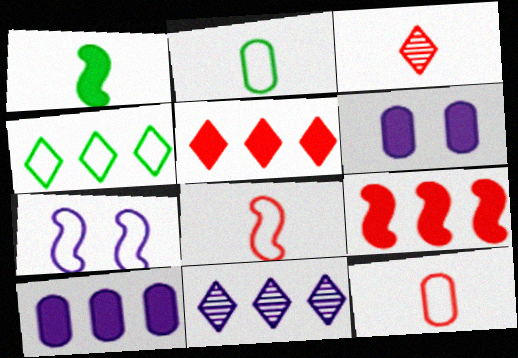[[1, 5, 6], 
[4, 5, 11], 
[4, 7, 12]]